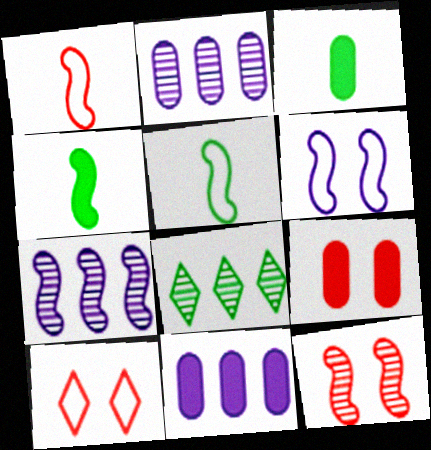[[2, 4, 10], 
[3, 7, 10], 
[3, 9, 11], 
[9, 10, 12]]